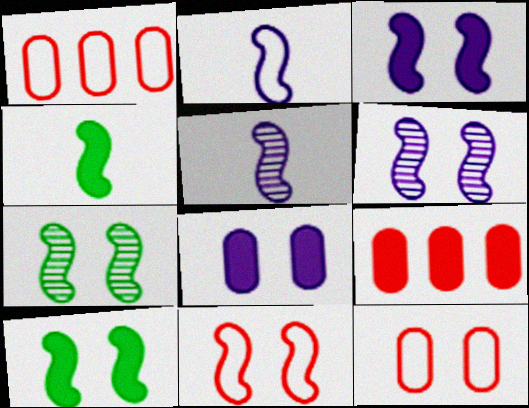[[3, 7, 11], 
[6, 10, 11]]